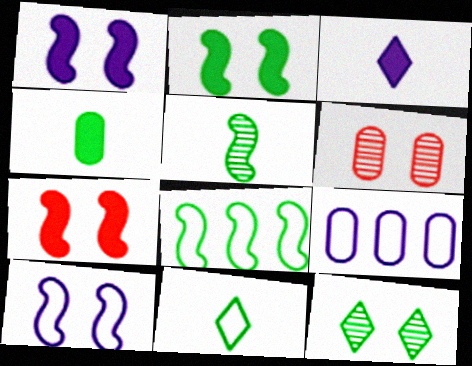[[1, 2, 7], 
[2, 5, 8], 
[3, 6, 8], 
[4, 5, 11], 
[4, 6, 9], 
[4, 8, 12]]